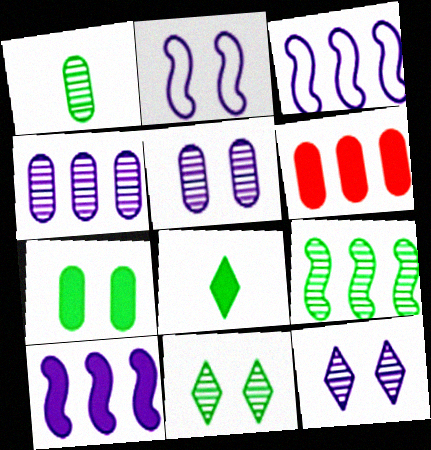[[1, 9, 11]]